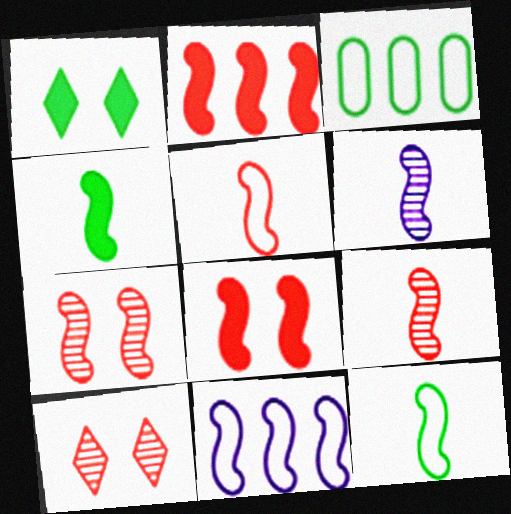[[2, 5, 7], 
[4, 5, 6], 
[4, 7, 11]]